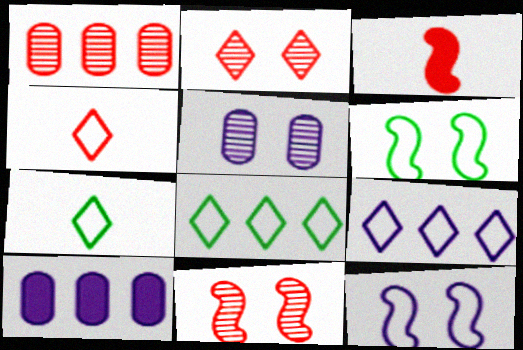[[3, 5, 8], 
[7, 10, 11]]